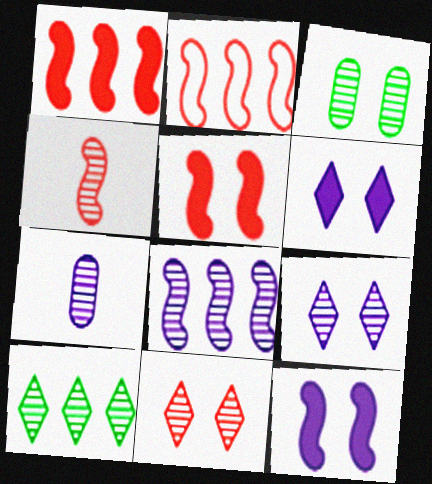[[2, 4, 5], 
[7, 8, 9]]